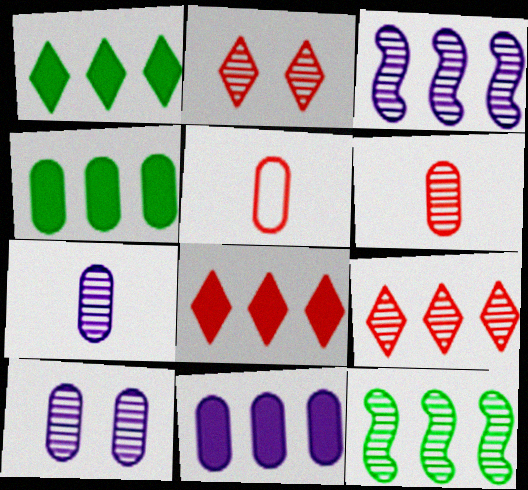[[2, 7, 12], 
[4, 5, 10]]